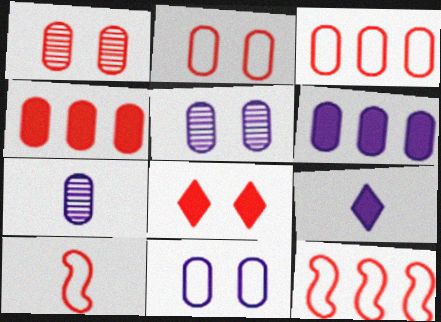[[6, 7, 11]]